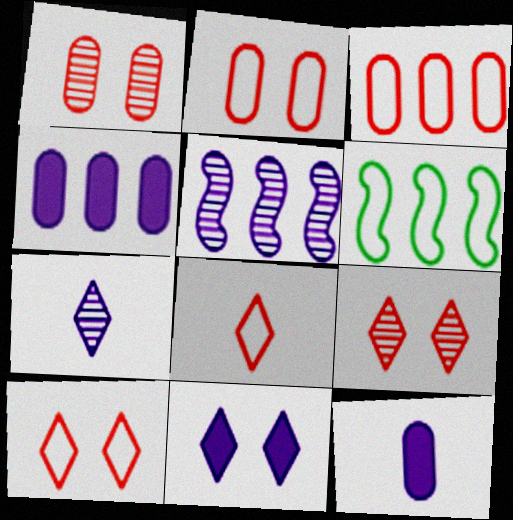[[6, 9, 12]]